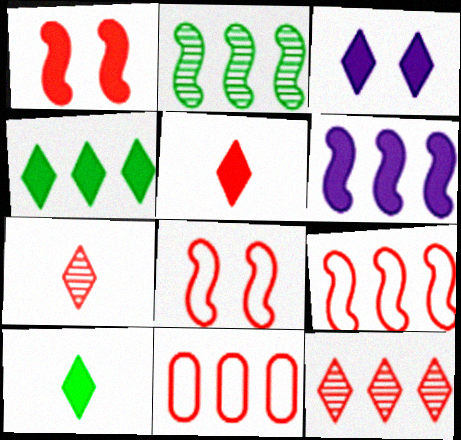[[1, 7, 11], 
[2, 6, 9], 
[3, 4, 5]]